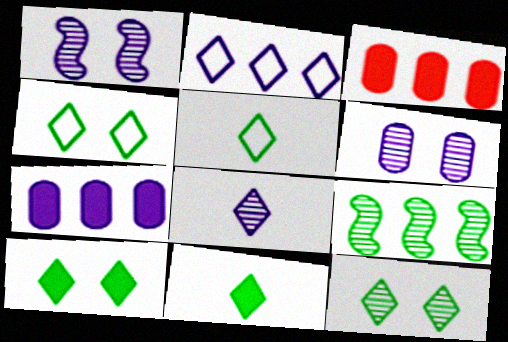[[1, 3, 5], 
[2, 3, 9], 
[4, 10, 12]]